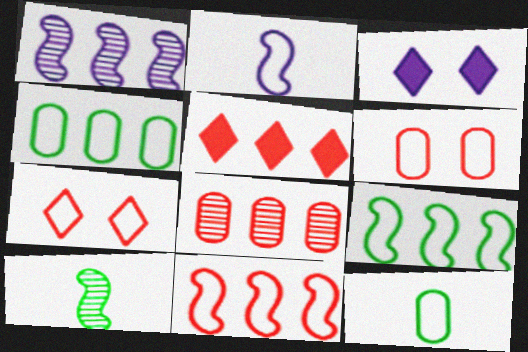[[1, 4, 5], 
[2, 4, 7], 
[5, 8, 11]]